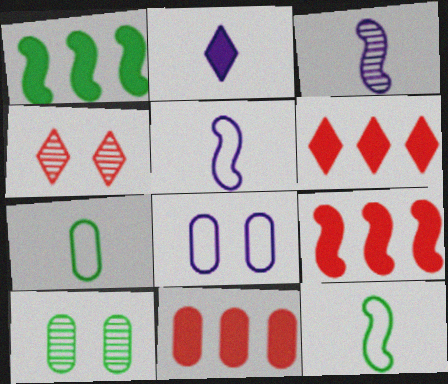[[5, 6, 10], 
[6, 9, 11]]